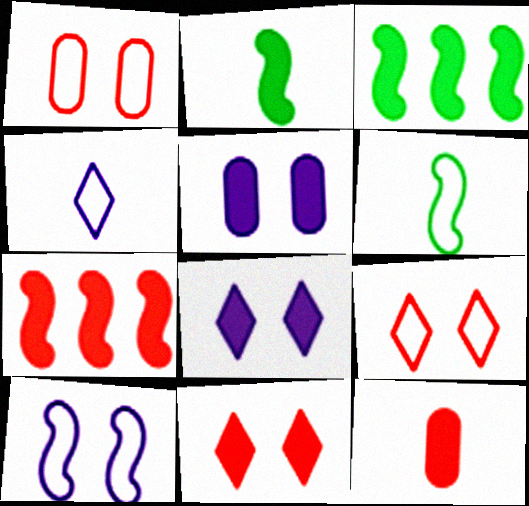[[3, 8, 12], 
[7, 11, 12]]